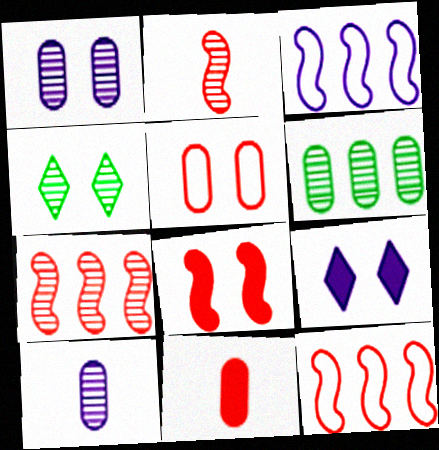[[2, 8, 12], 
[3, 4, 11], 
[3, 9, 10], 
[4, 7, 10]]